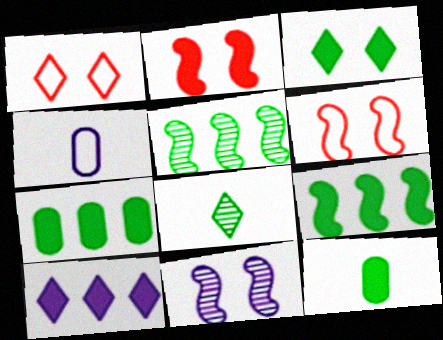[[1, 8, 10], 
[2, 10, 12], 
[3, 9, 12], 
[4, 10, 11]]